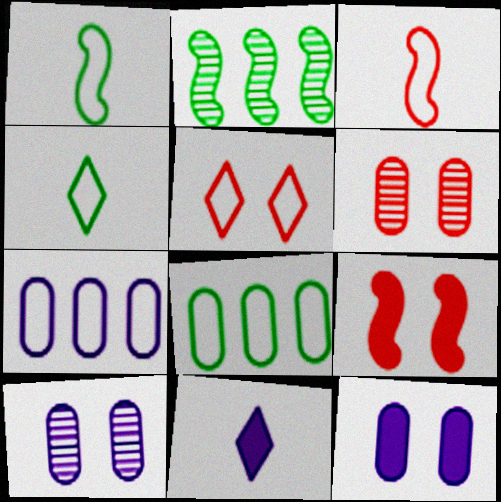[[1, 5, 7], 
[5, 6, 9]]